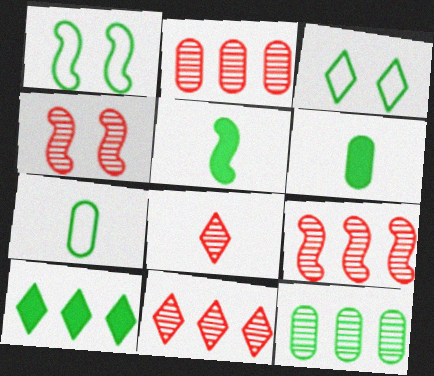[[2, 4, 8], 
[2, 9, 11], 
[3, 5, 12]]